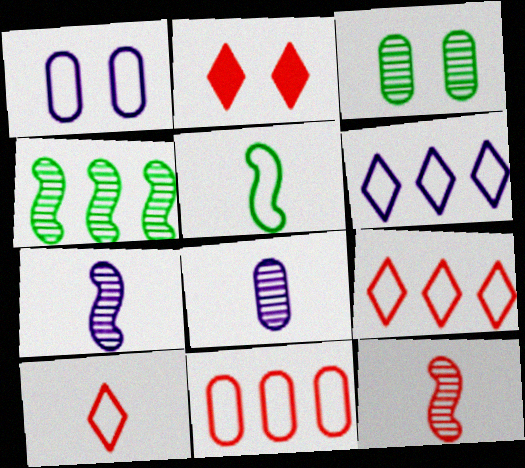[[1, 5, 9], 
[2, 11, 12]]